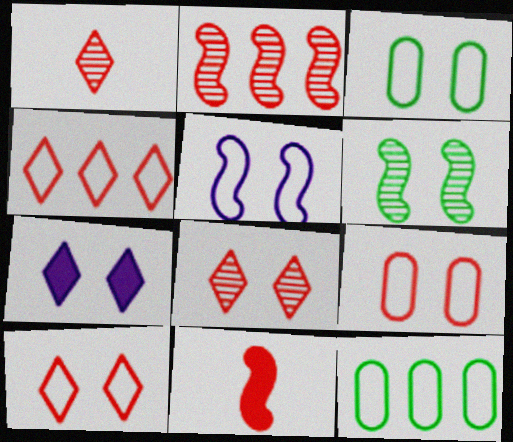[[3, 5, 10], 
[6, 7, 9]]